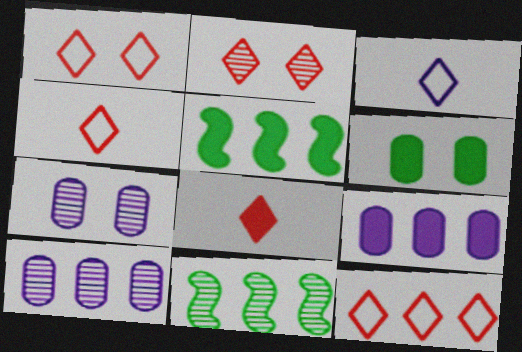[[1, 4, 12], 
[2, 8, 12], 
[4, 5, 7], 
[5, 10, 12], 
[9, 11, 12]]